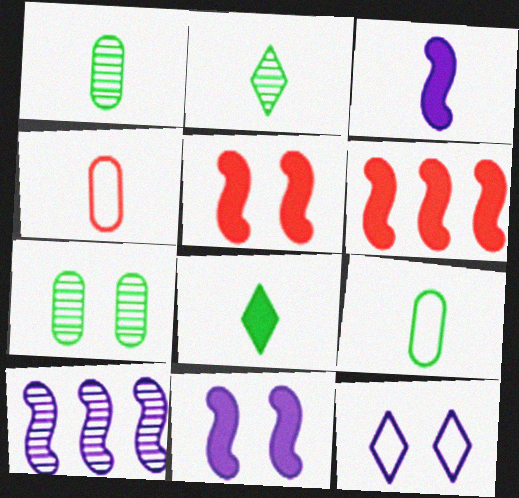[[1, 6, 12], 
[2, 3, 4], 
[5, 7, 12]]